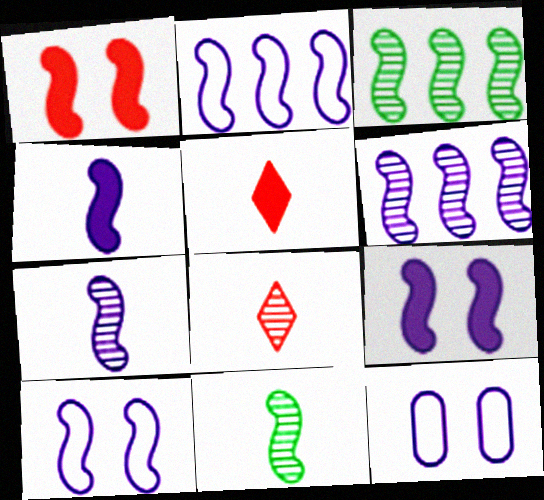[[1, 2, 11], 
[2, 7, 9], 
[3, 5, 12], 
[4, 6, 10]]